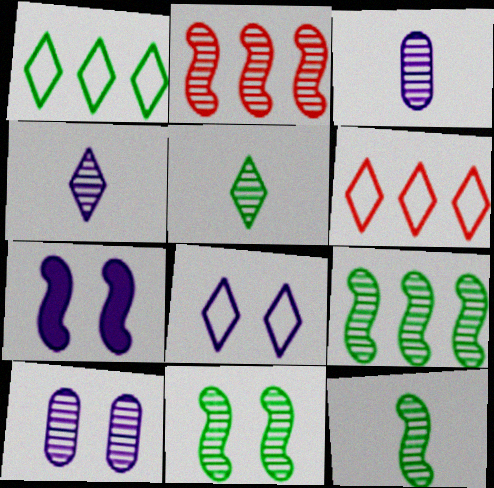[[2, 5, 10], 
[7, 8, 10], 
[9, 11, 12]]